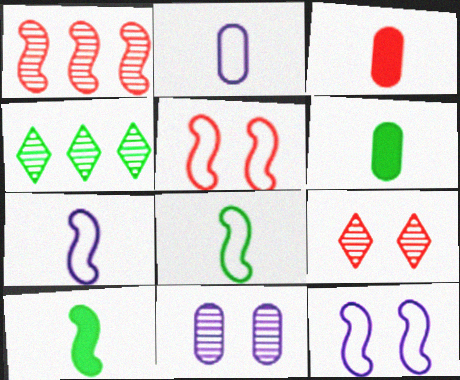[[1, 10, 12], 
[3, 4, 12]]